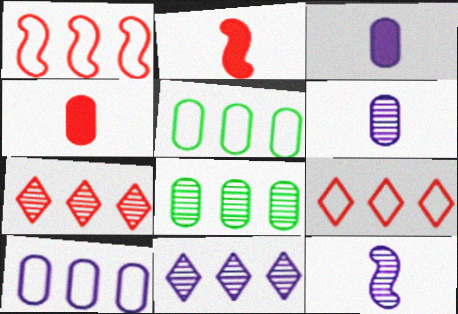[]